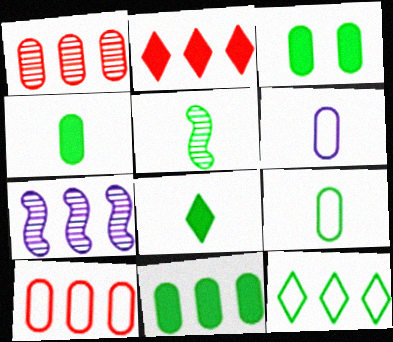[[1, 3, 6], 
[3, 4, 11], 
[3, 5, 12], 
[5, 8, 9]]